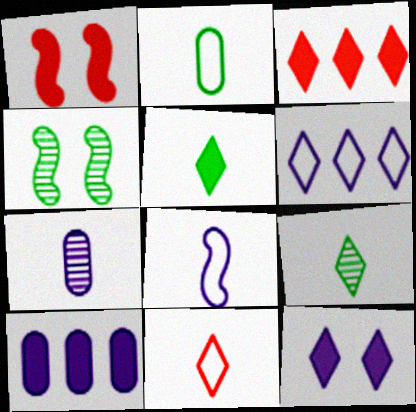[[1, 5, 10], 
[2, 8, 11], 
[3, 5, 12], 
[4, 10, 11]]